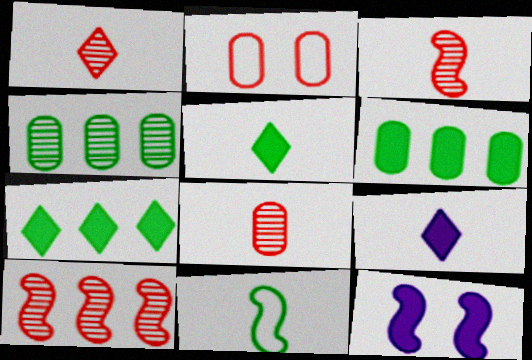[[1, 3, 8], 
[8, 9, 11], 
[10, 11, 12]]